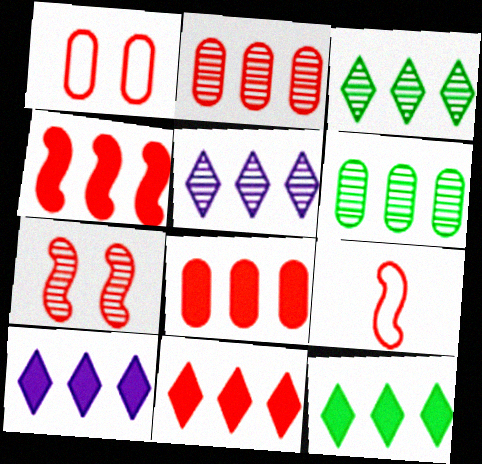[[4, 7, 9], 
[4, 8, 11], 
[10, 11, 12]]